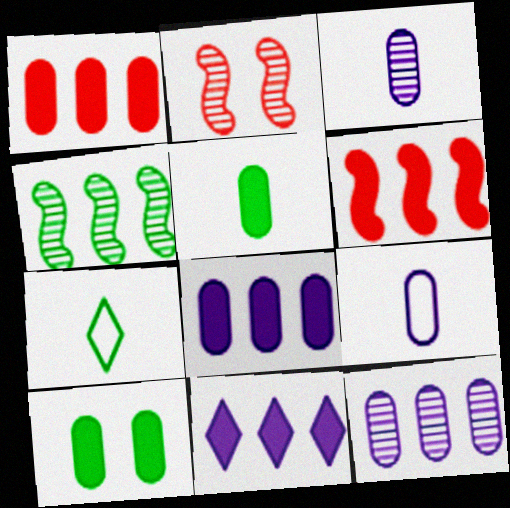[[2, 7, 8], 
[4, 7, 10]]